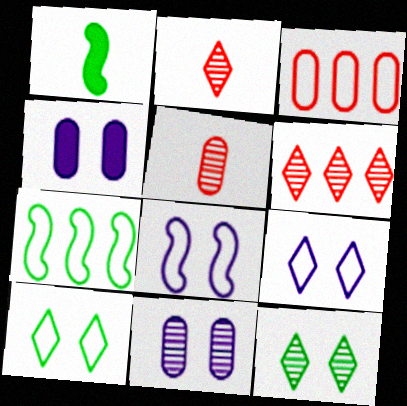[[2, 4, 7]]